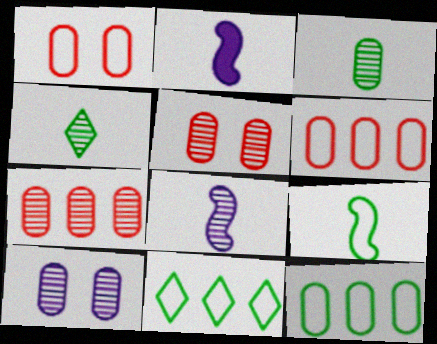[[2, 5, 11], 
[3, 7, 10]]